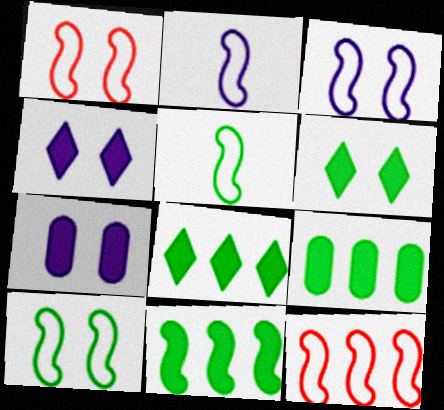[[1, 3, 10], 
[2, 10, 12], 
[3, 5, 12], 
[8, 9, 11]]